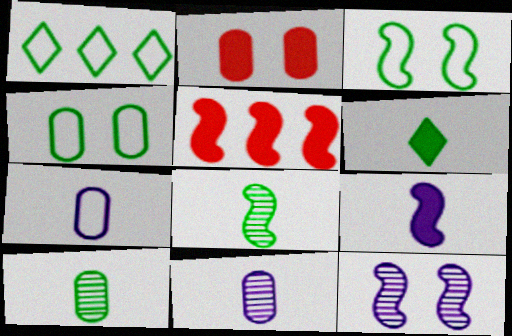[]